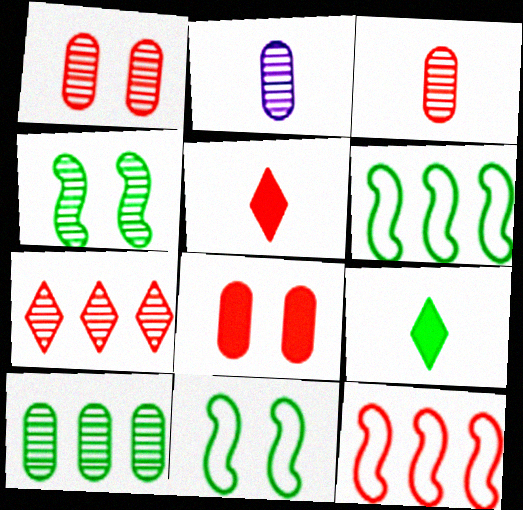[[1, 2, 10], 
[1, 5, 12], 
[2, 4, 7], 
[9, 10, 11]]